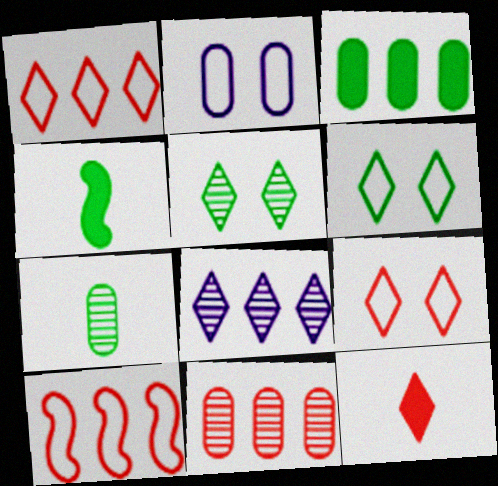[[3, 8, 10], 
[6, 8, 12]]